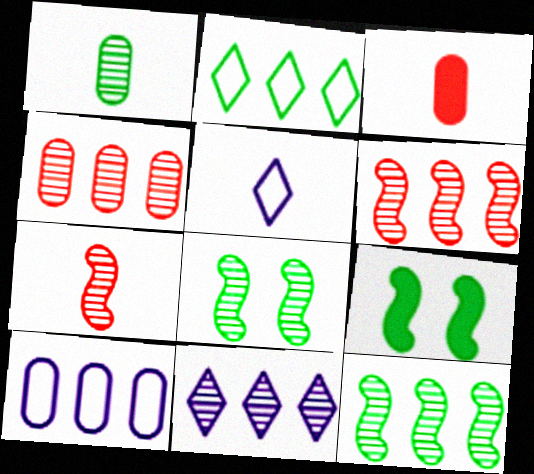[[1, 2, 9], 
[4, 5, 9], 
[4, 11, 12]]